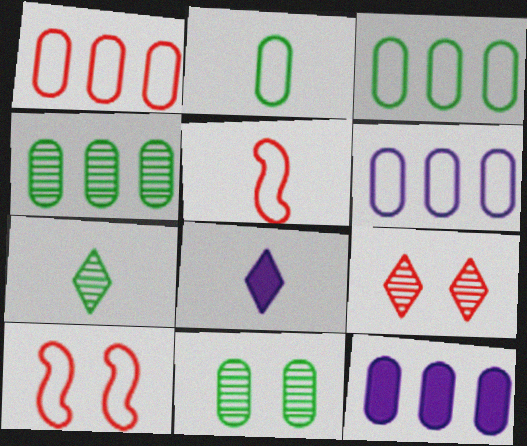[[1, 3, 6], 
[1, 4, 12], 
[4, 8, 10], 
[7, 10, 12]]